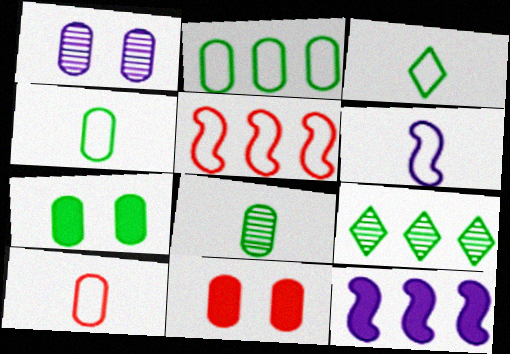[[2, 7, 8], 
[3, 6, 10], 
[6, 9, 11]]